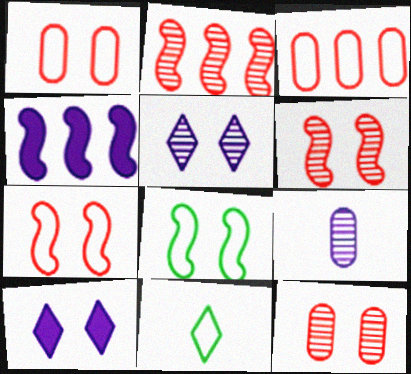[[4, 11, 12], 
[8, 10, 12]]